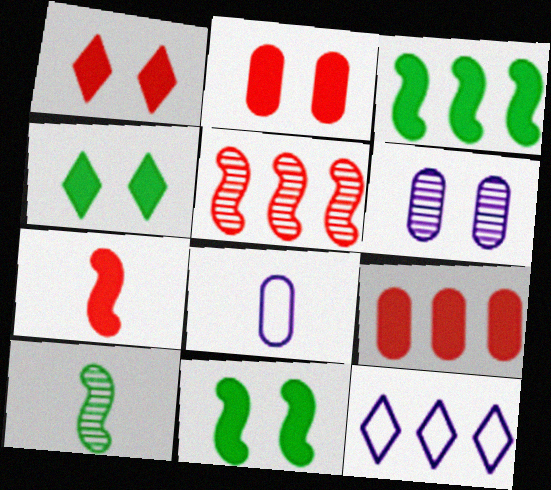[[1, 7, 9], 
[2, 10, 12], 
[4, 5, 8]]